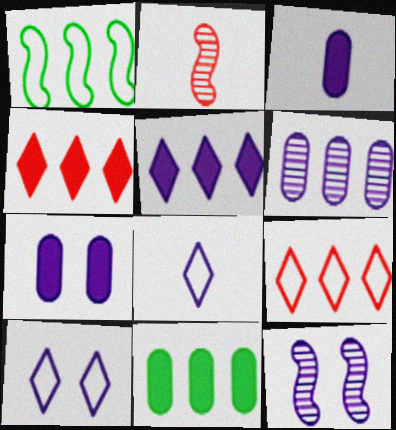[[1, 4, 6], 
[2, 10, 11], 
[7, 10, 12]]